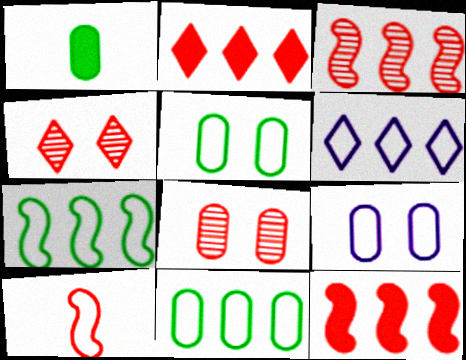[[2, 8, 10], 
[5, 6, 10]]